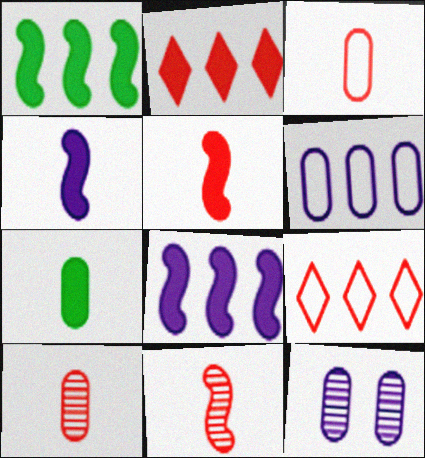[]